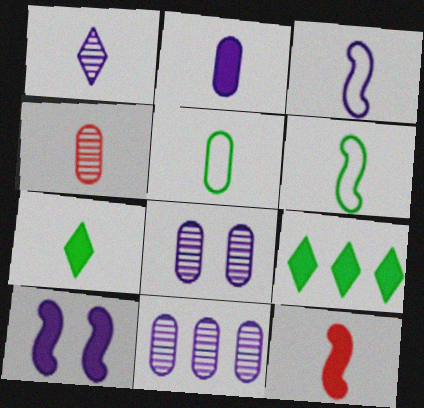[[1, 2, 3], 
[1, 5, 12], 
[2, 4, 5], 
[2, 7, 12], 
[3, 4, 7]]